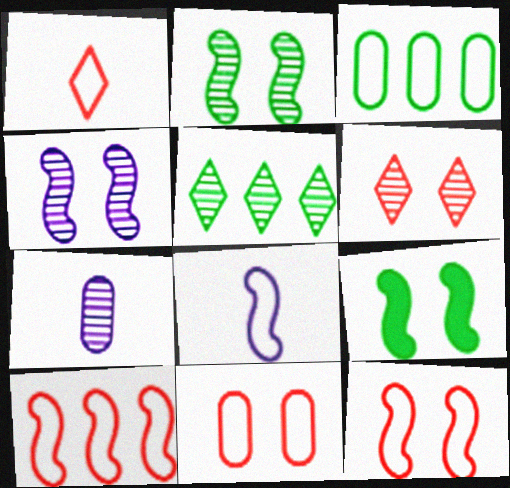[[1, 10, 11], 
[4, 9, 12]]